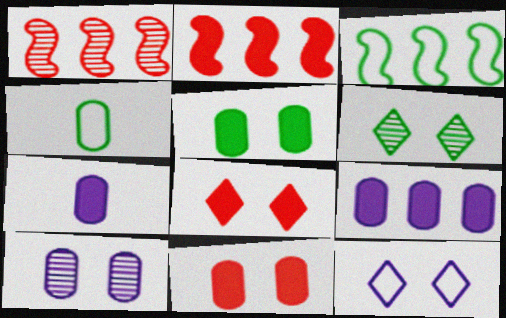[[6, 8, 12]]